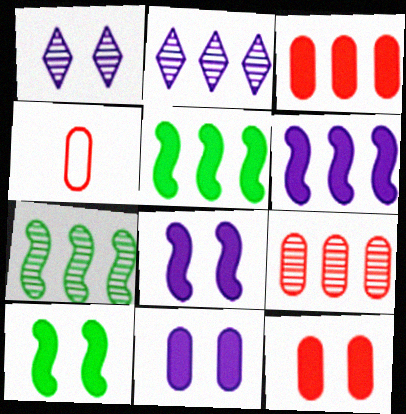[[1, 4, 5], 
[2, 4, 10], 
[2, 7, 9], 
[4, 9, 12]]